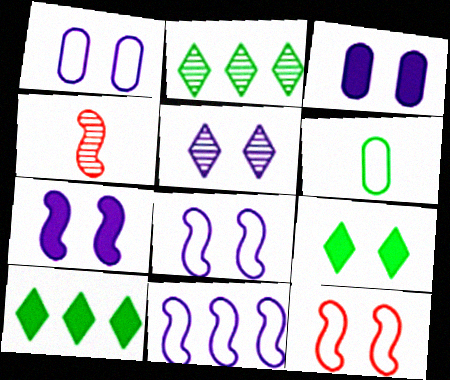[[1, 4, 10], 
[1, 5, 7], 
[3, 5, 8]]